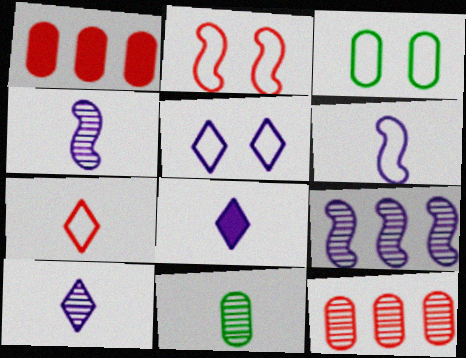[[2, 3, 5]]